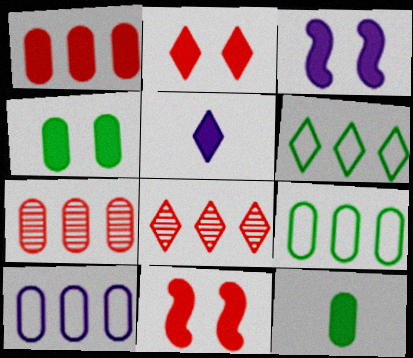[[2, 3, 4]]